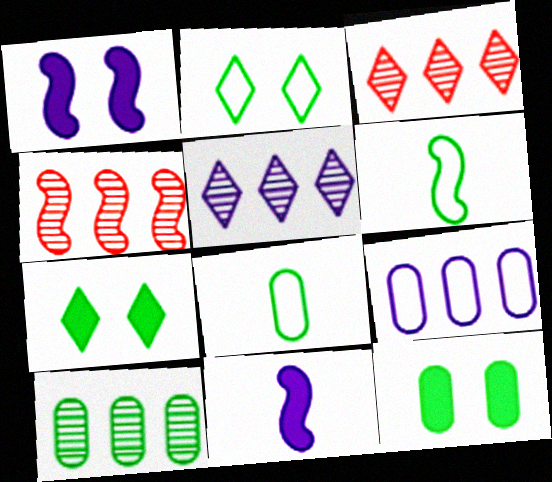[[1, 3, 8], 
[1, 4, 6], 
[4, 5, 10], 
[6, 7, 10], 
[8, 10, 12]]